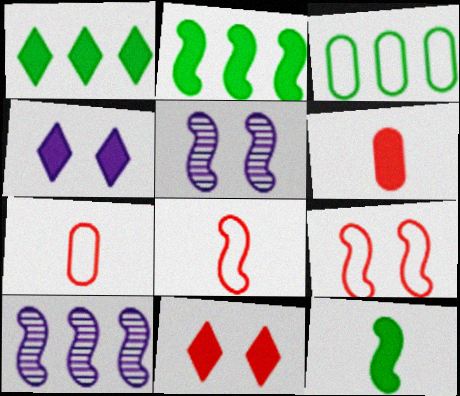[[1, 5, 7], 
[2, 4, 6], 
[2, 5, 8], 
[9, 10, 12]]